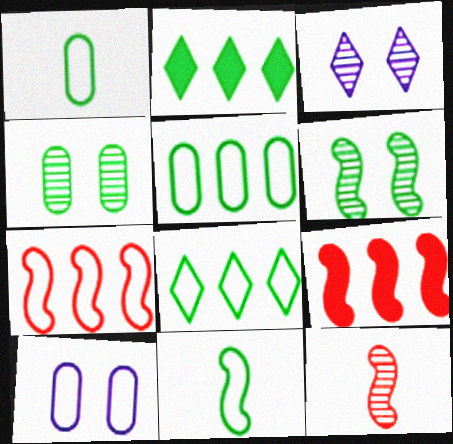[[1, 2, 6], 
[1, 3, 9], 
[2, 4, 11], 
[2, 10, 12]]